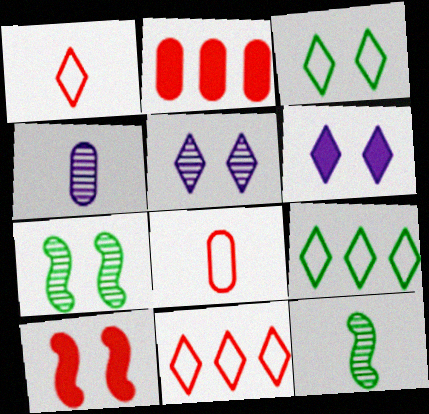[[4, 9, 10]]